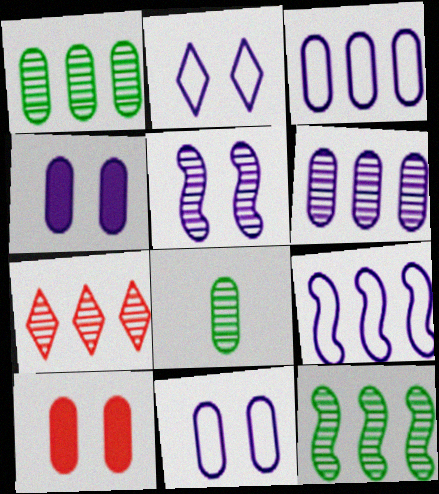[[2, 4, 5], 
[3, 8, 10], 
[5, 7, 8], 
[6, 7, 12]]